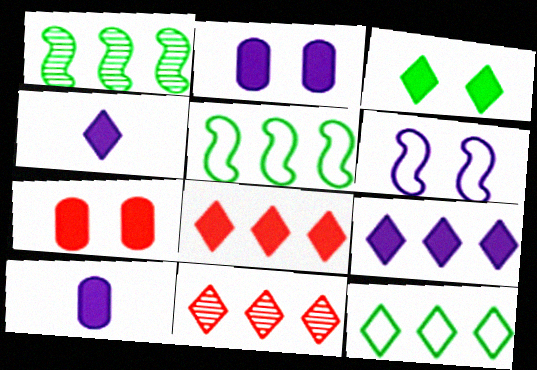[[3, 4, 8], 
[9, 11, 12]]